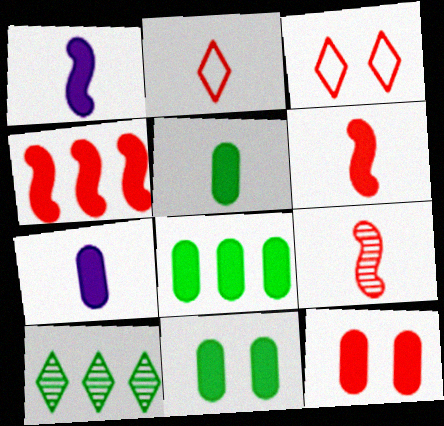[[5, 8, 11], 
[7, 8, 12]]